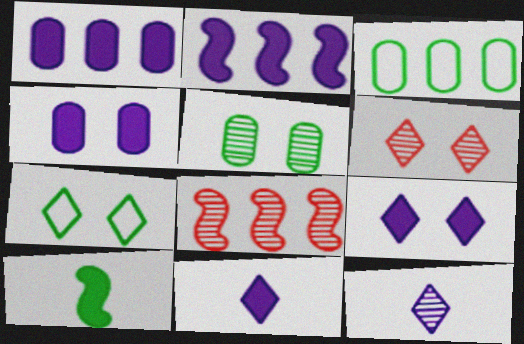[[2, 4, 11], 
[5, 8, 12], 
[6, 7, 9]]